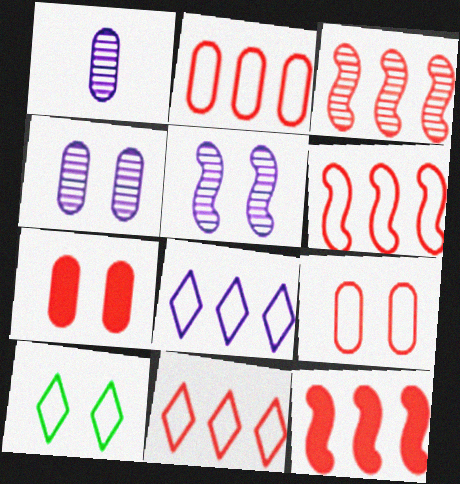[[1, 10, 12], 
[2, 6, 11], 
[3, 6, 12], 
[5, 7, 10]]